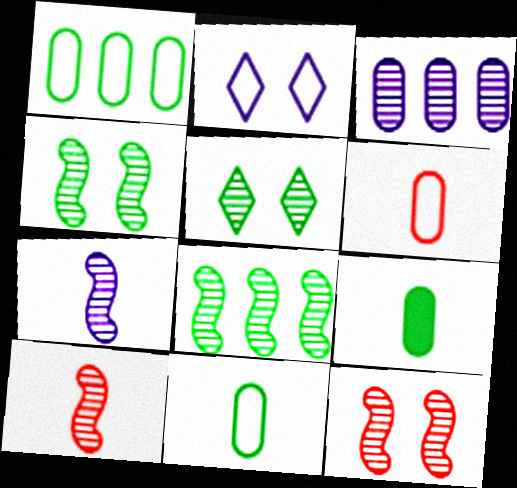[[3, 5, 10], 
[7, 8, 12]]